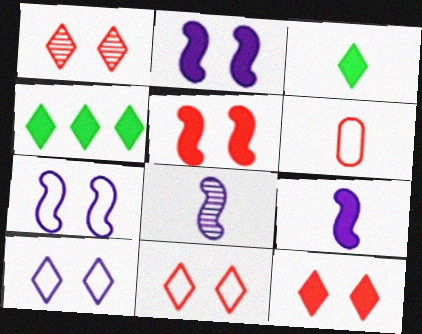[[1, 11, 12], 
[3, 6, 8]]